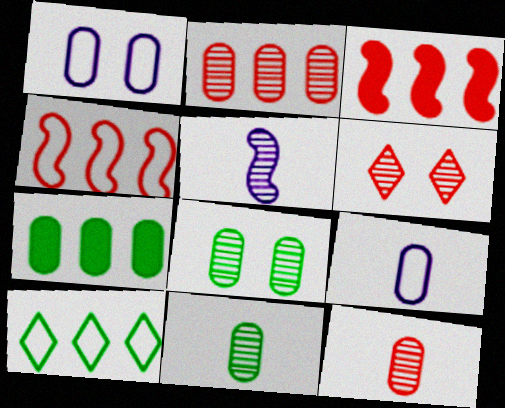[[1, 7, 12]]